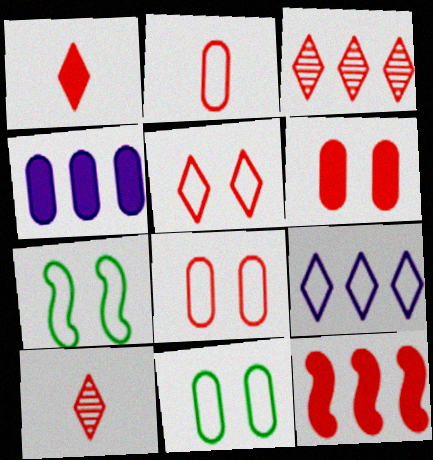[[1, 3, 5], 
[1, 6, 12], 
[2, 7, 9], 
[4, 7, 10], 
[8, 10, 12]]